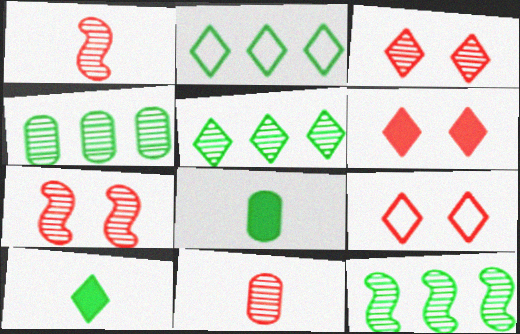[[3, 6, 9], 
[4, 5, 12]]